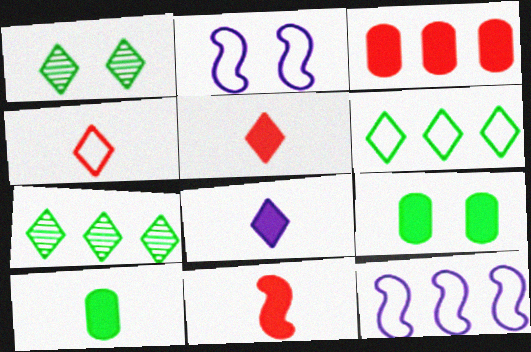[[3, 7, 12], 
[8, 10, 11]]